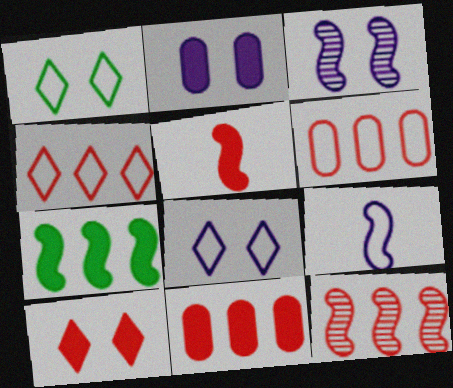[[1, 6, 9], 
[2, 3, 8], 
[4, 11, 12], 
[5, 10, 11]]